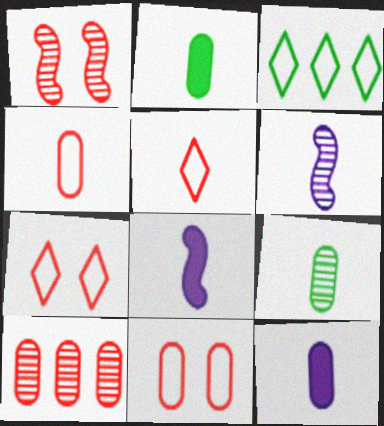[[1, 3, 12], 
[2, 5, 6], 
[4, 9, 12], 
[5, 8, 9]]